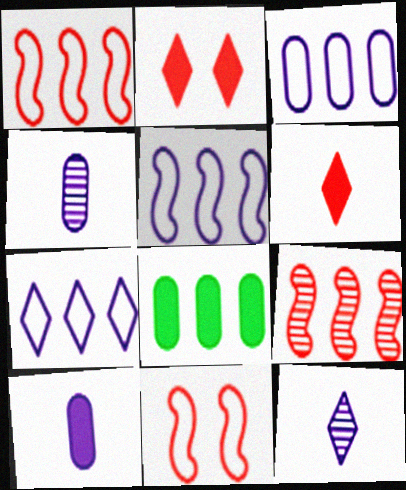[[3, 5, 7], 
[7, 8, 9], 
[8, 11, 12]]